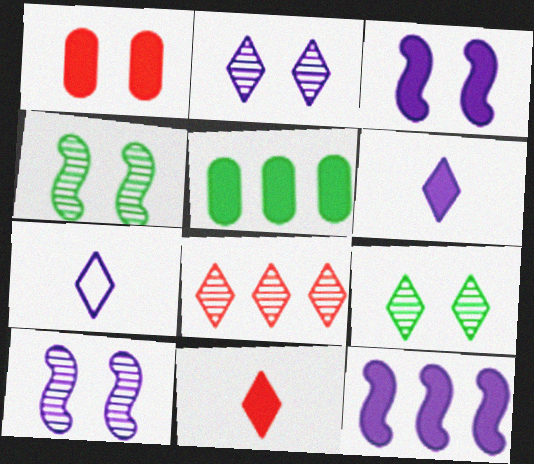[[3, 5, 11]]